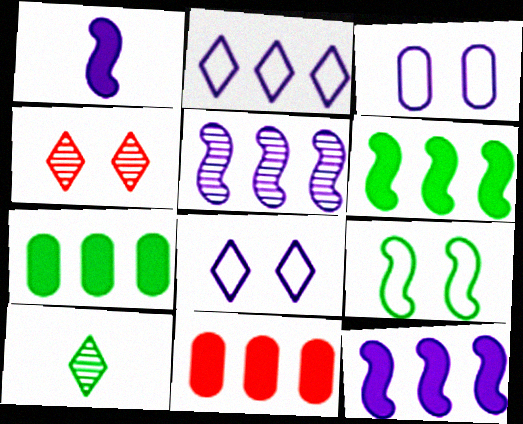[[7, 9, 10]]